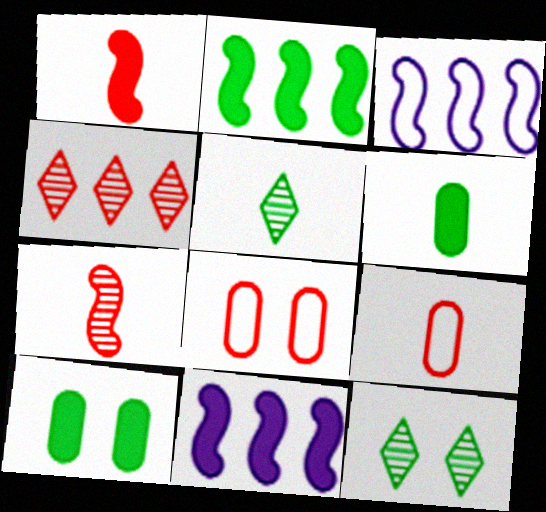[[1, 4, 8], 
[5, 8, 11], 
[9, 11, 12]]